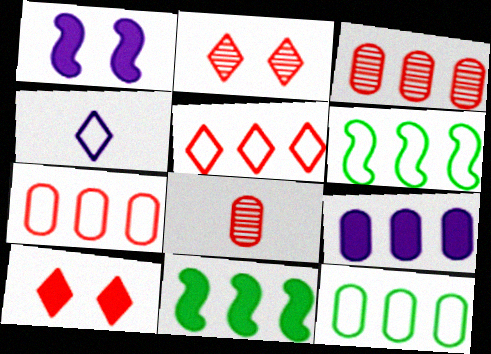[[3, 9, 12]]